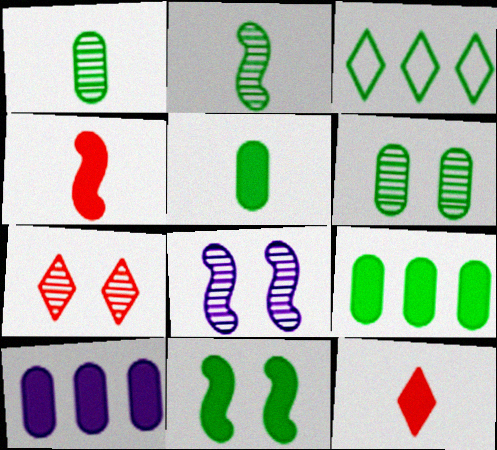[[1, 3, 11], 
[6, 7, 8], 
[10, 11, 12]]